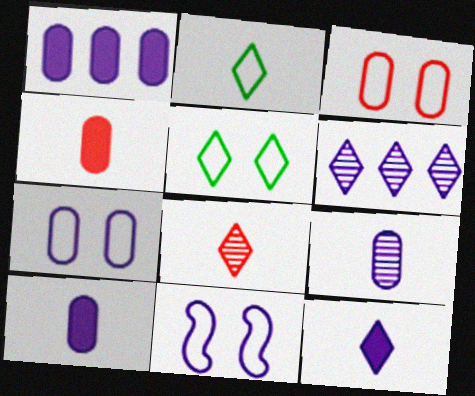[[1, 7, 9], 
[2, 8, 12], 
[3, 5, 11], 
[6, 10, 11]]